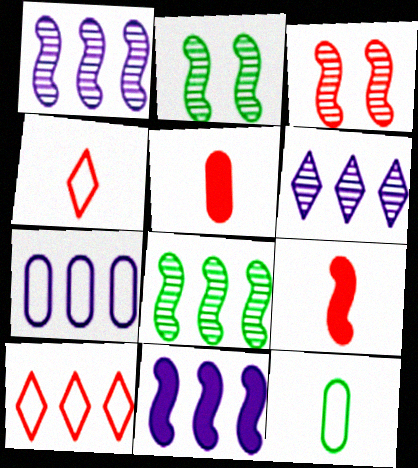[[3, 5, 10], 
[6, 7, 11]]